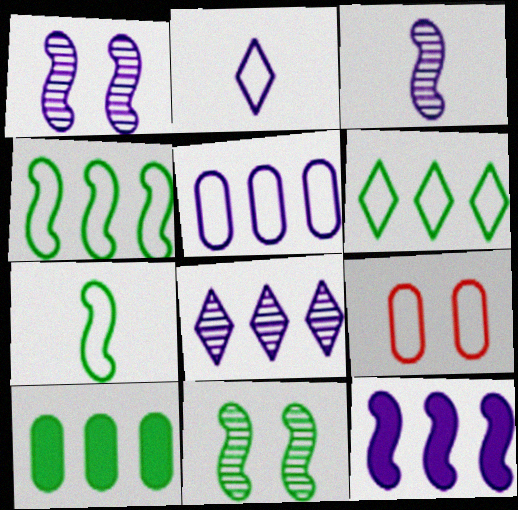[[2, 4, 9], 
[5, 8, 12]]